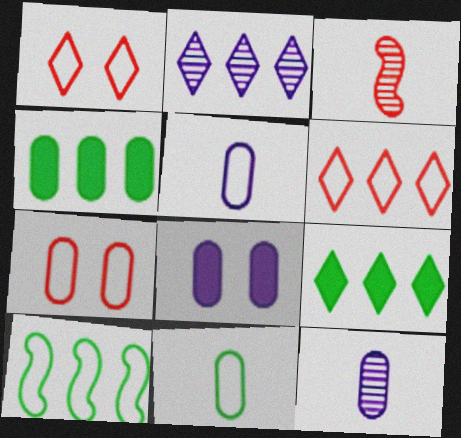[[1, 5, 10], 
[2, 6, 9], 
[4, 7, 12]]